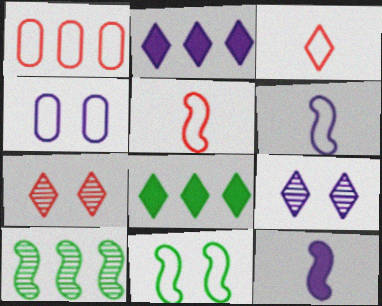[[1, 2, 10], 
[3, 8, 9]]